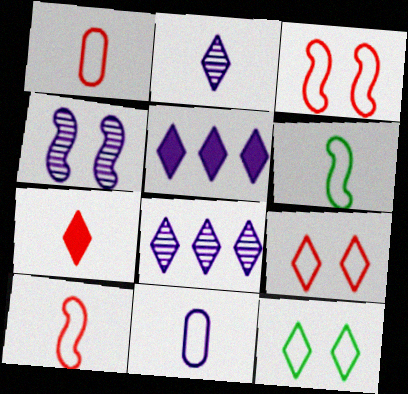[[4, 5, 11], 
[7, 8, 12]]